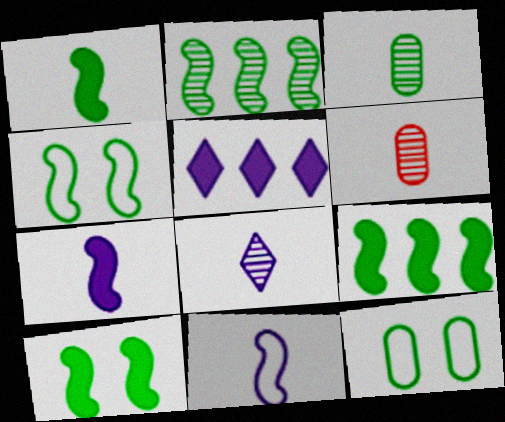[[1, 2, 4], 
[1, 9, 10], 
[4, 5, 6]]